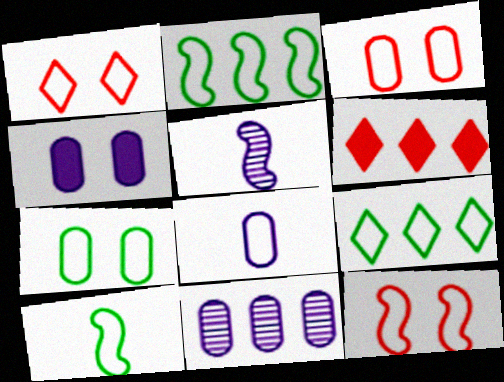[[1, 2, 8], 
[1, 3, 12], 
[2, 6, 11], 
[4, 8, 11], 
[5, 6, 7], 
[7, 9, 10], 
[8, 9, 12]]